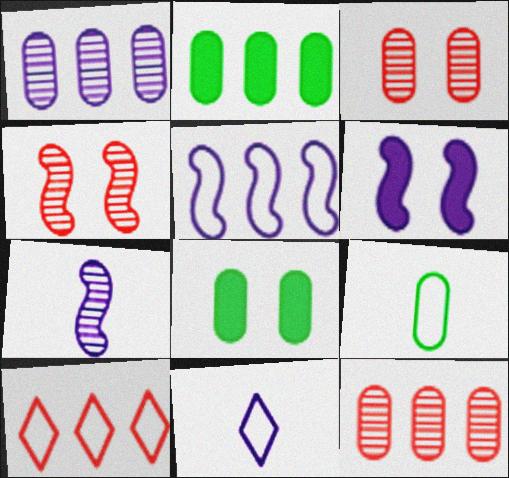[[1, 6, 11], 
[2, 4, 11], 
[5, 6, 7], 
[7, 8, 10]]